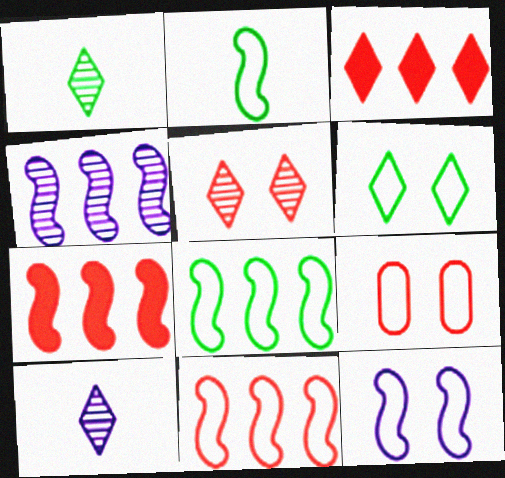[[2, 11, 12], 
[3, 6, 10], 
[4, 7, 8], 
[6, 9, 12]]